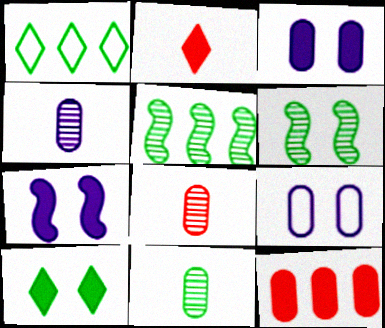[[1, 7, 8], 
[2, 5, 9], 
[4, 8, 11], 
[9, 11, 12]]